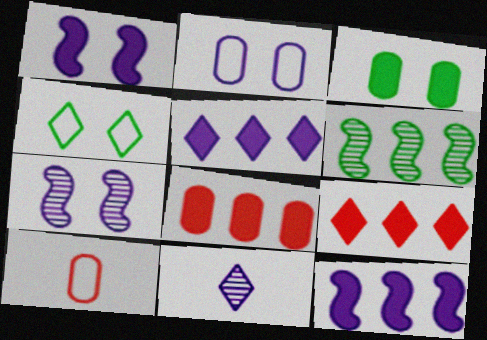[[2, 11, 12], 
[4, 9, 11]]